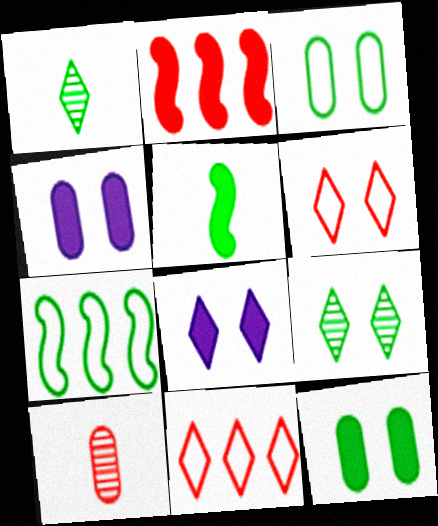[[1, 7, 12], 
[1, 8, 11], 
[2, 6, 10], 
[6, 8, 9], 
[7, 8, 10]]